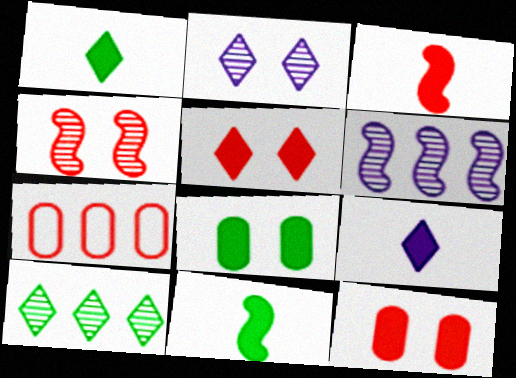[[2, 7, 11]]